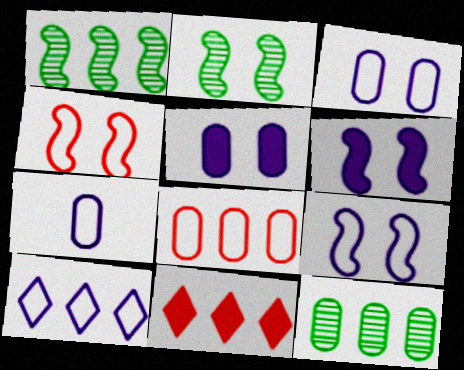[[2, 4, 6], 
[2, 7, 11], 
[7, 9, 10]]